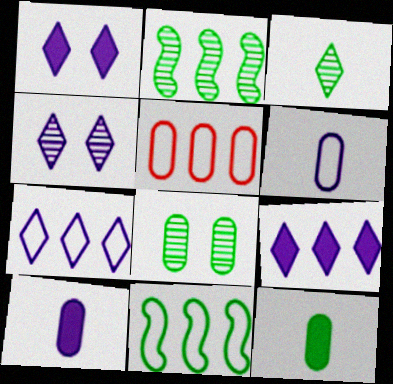[[2, 3, 8], 
[2, 5, 9], 
[5, 7, 11], 
[5, 8, 10]]